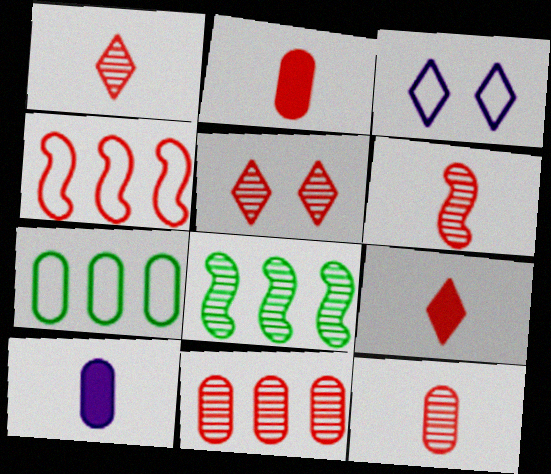[[1, 6, 12], 
[2, 3, 8], 
[2, 4, 5], 
[5, 6, 11]]